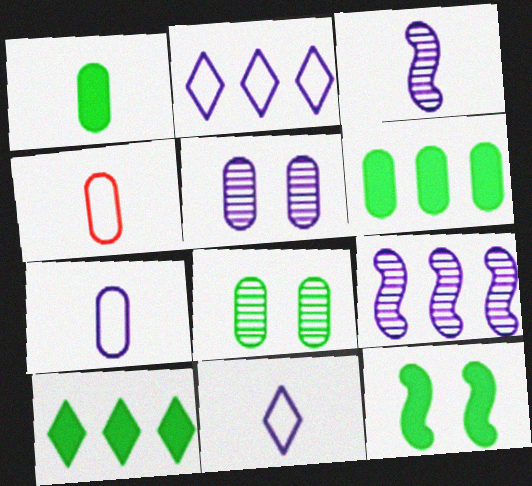[[1, 10, 12], 
[4, 5, 6]]